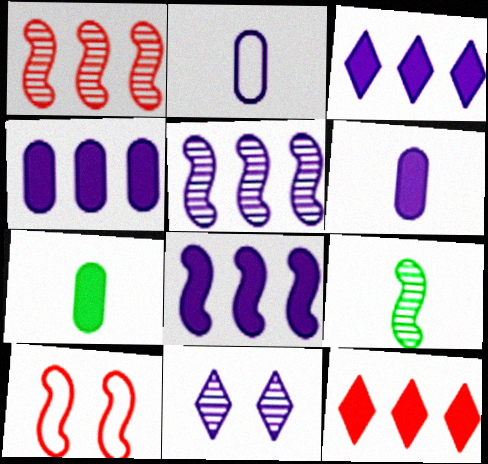[[2, 8, 11], 
[3, 4, 8], 
[8, 9, 10]]